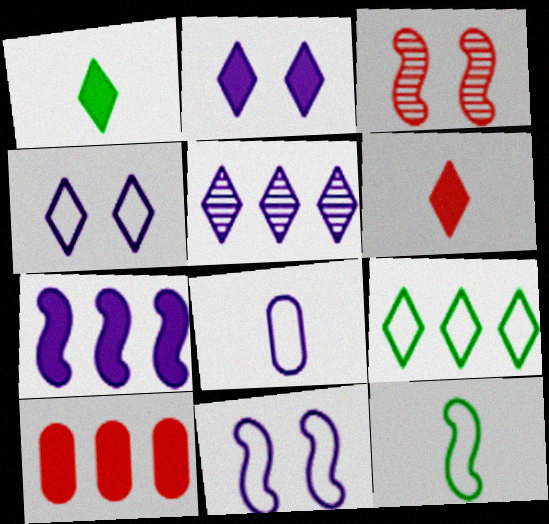[[3, 7, 12]]